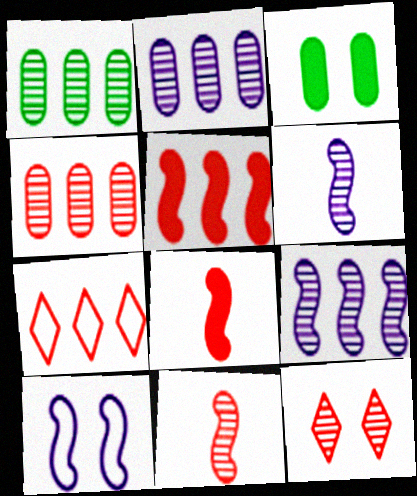[[1, 2, 4], 
[1, 6, 12], 
[3, 6, 7], 
[3, 10, 12], 
[4, 5, 7], 
[4, 11, 12]]